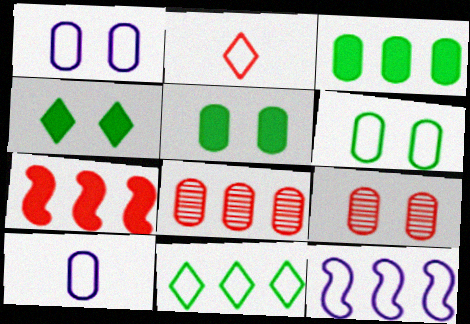[[1, 5, 9], 
[2, 6, 12], 
[2, 7, 9], 
[3, 9, 10], 
[5, 8, 10]]